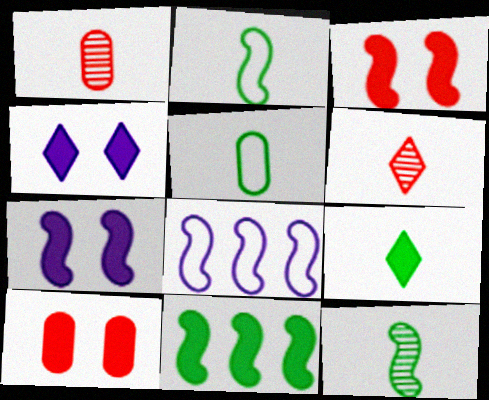[[3, 8, 12], 
[5, 9, 12]]